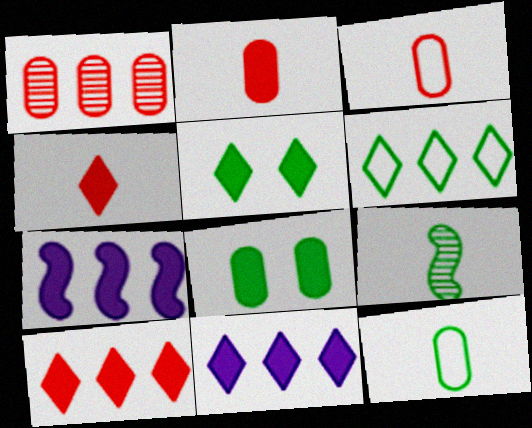[[1, 6, 7], 
[2, 5, 7], 
[4, 5, 11], 
[4, 7, 8], 
[6, 8, 9]]